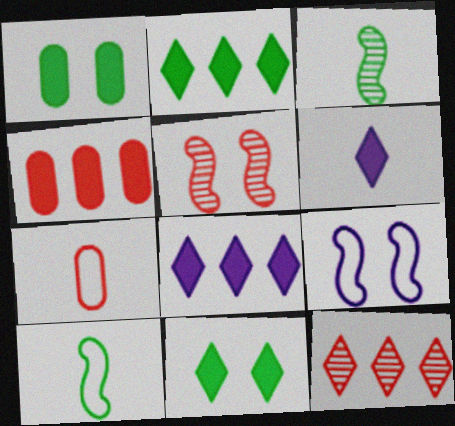[[3, 6, 7]]